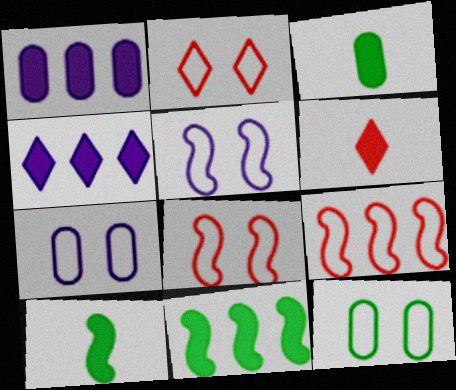[[2, 5, 12]]